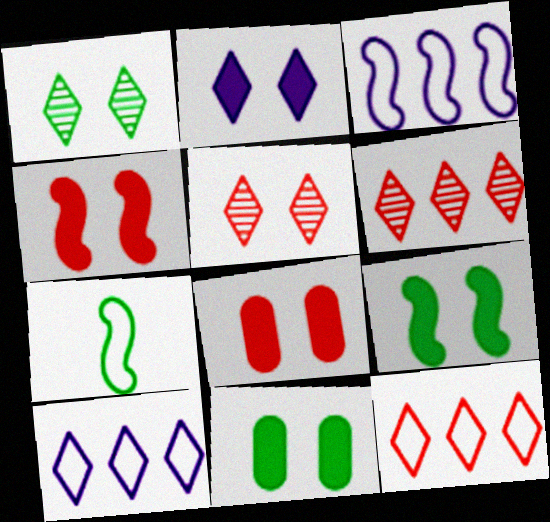[[2, 4, 11], 
[2, 8, 9]]